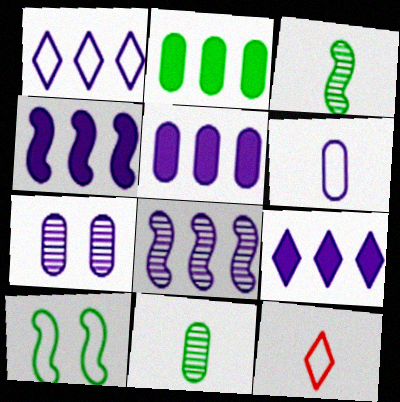[[1, 5, 8], 
[4, 5, 9], 
[5, 6, 7]]